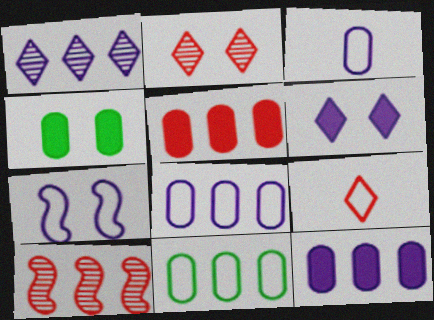[[2, 4, 7], 
[7, 9, 11]]